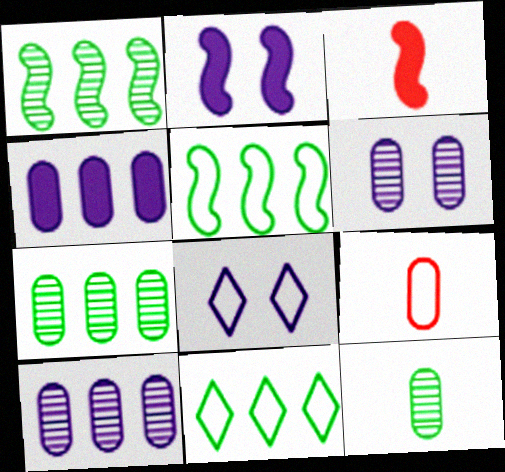[[2, 6, 8], 
[3, 6, 11], 
[3, 7, 8], 
[5, 8, 9]]